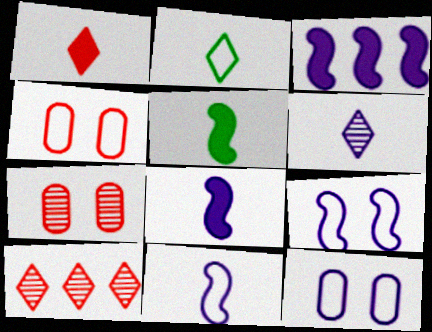[[1, 2, 6], 
[2, 3, 7], 
[3, 6, 12], 
[5, 10, 12]]